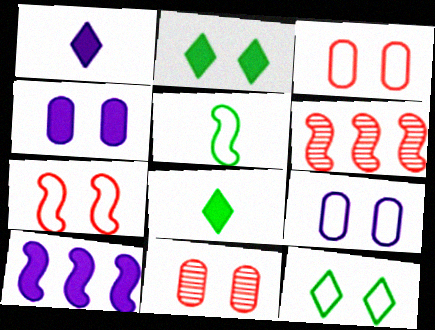[[1, 4, 10], 
[6, 8, 9], 
[7, 9, 12]]